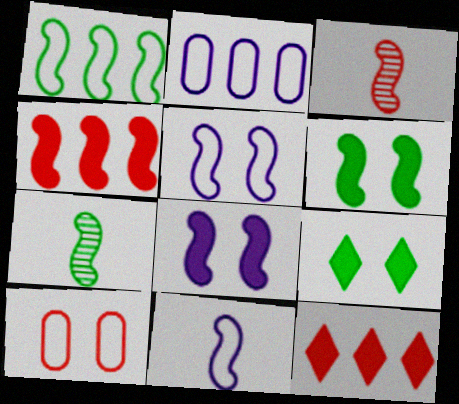[[1, 3, 8], 
[1, 6, 7], 
[2, 3, 9], 
[3, 10, 12], 
[4, 5, 7]]